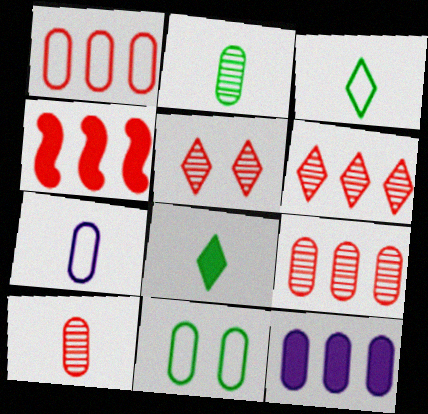[[1, 4, 6], 
[1, 7, 11], 
[10, 11, 12]]